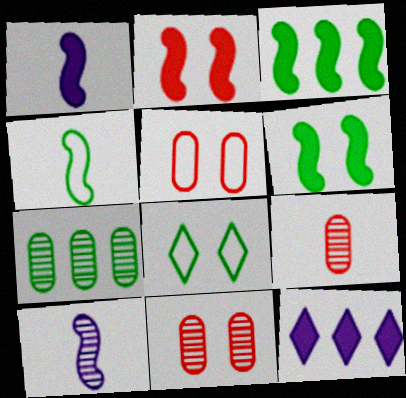[[1, 2, 3], 
[4, 11, 12]]